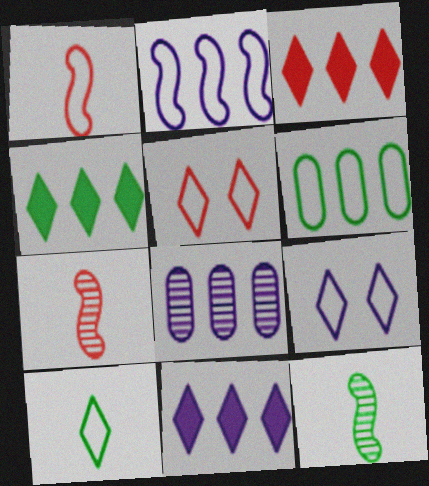[[1, 6, 9], 
[2, 8, 11], 
[3, 4, 11]]